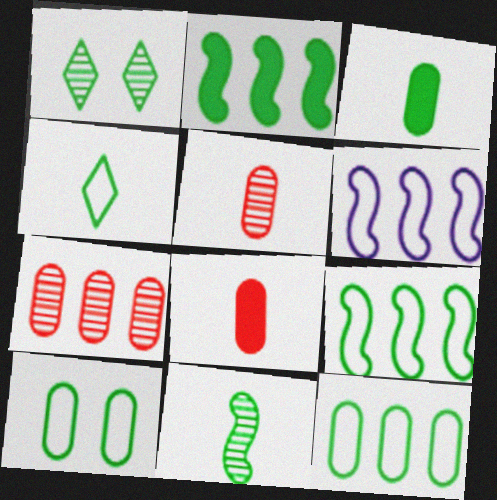[[1, 3, 9], 
[1, 6, 8], 
[3, 4, 11], 
[4, 9, 10]]